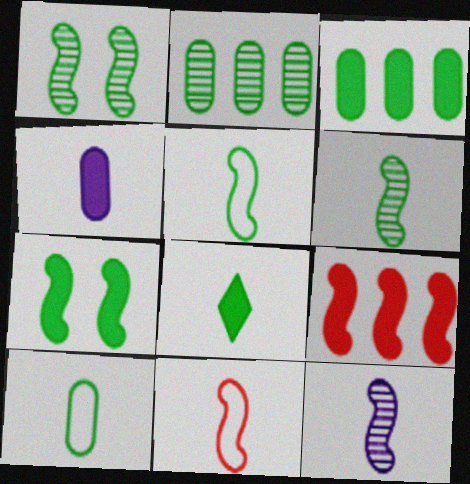[[3, 7, 8], 
[6, 8, 10]]